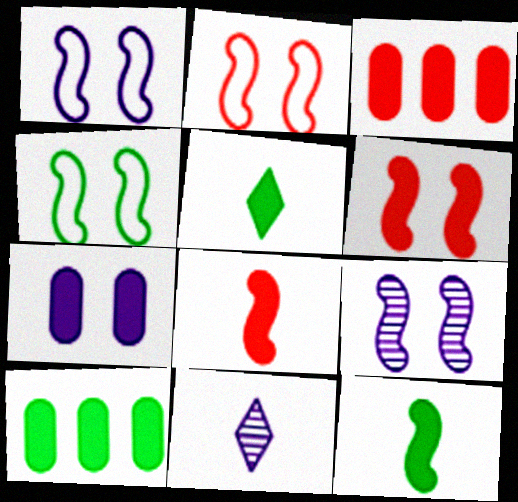[[1, 2, 4], 
[2, 10, 11], 
[3, 4, 11], 
[4, 6, 9]]